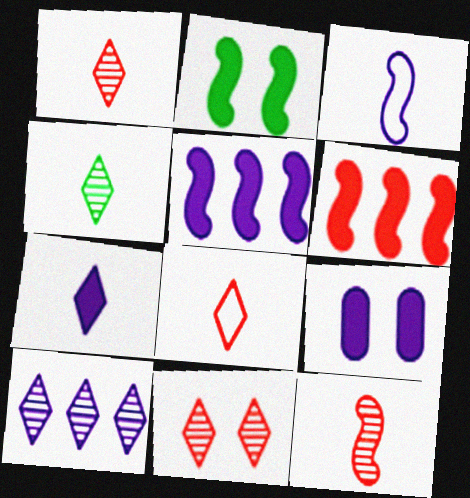[[3, 9, 10], 
[4, 7, 8], 
[4, 10, 11], 
[5, 7, 9]]